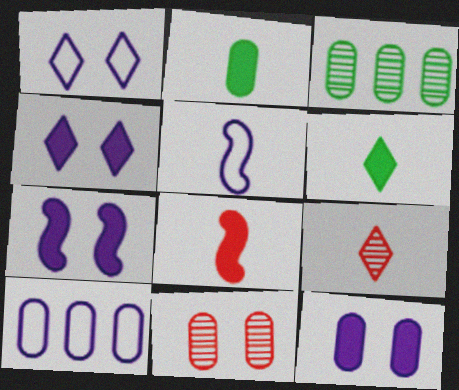[[1, 3, 8], 
[1, 5, 10], 
[2, 5, 9], 
[2, 10, 11], 
[4, 7, 12]]